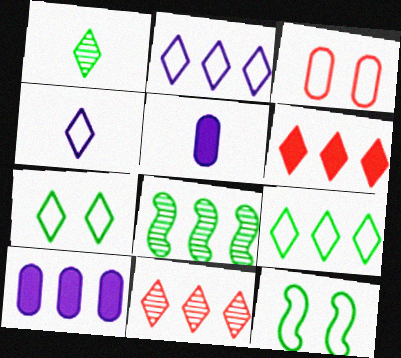[[5, 11, 12]]